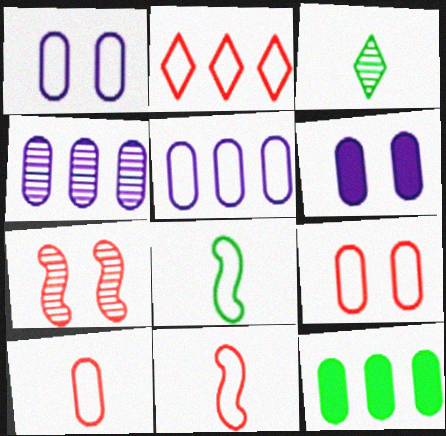[[1, 2, 8], 
[2, 9, 11], 
[3, 4, 7]]